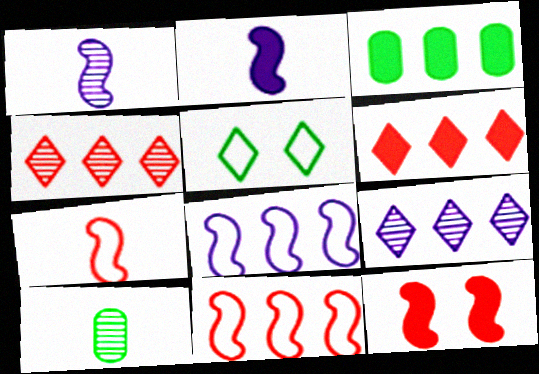[[3, 4, 8], 
[3, 9, 11]]